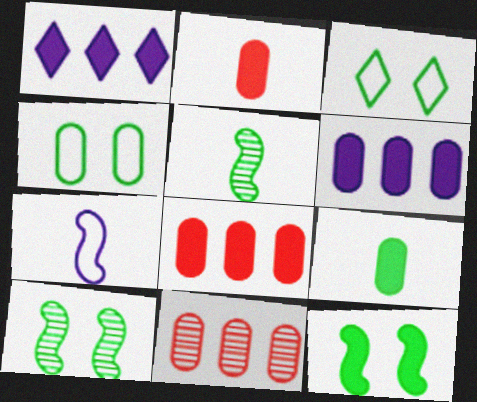[[1, 2, 12]]